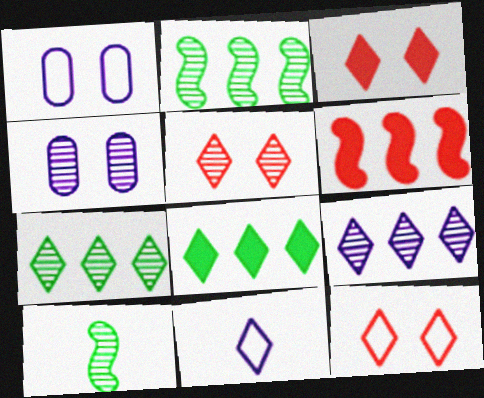[[3, 5, 12], 
[3, 7, 11], 
[5, 8, 11]]